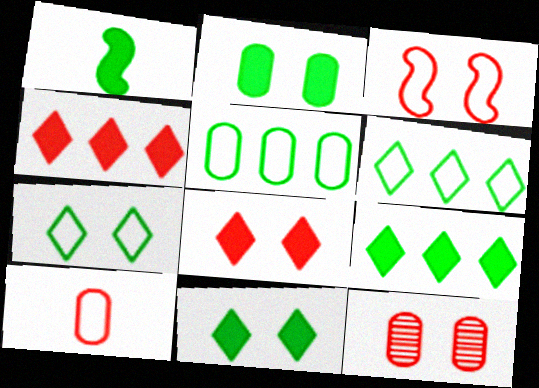[[1, 2, 9], 
[3, 8, 12]]